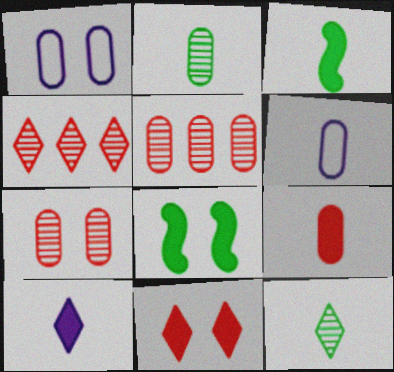[[1, 3, 4], 
[2, 6, 9], 
[3, 9, 10], 
[4, 6, 8]]